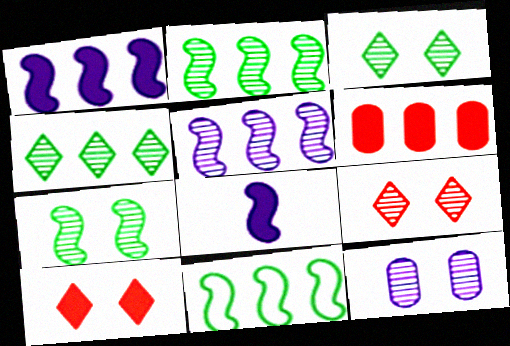[[7, 9, 12]]